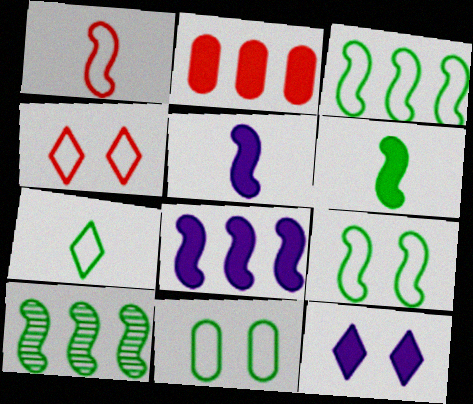[[2, 6, 12], 
[3, 7, 11], 
[6, 9, 10]]